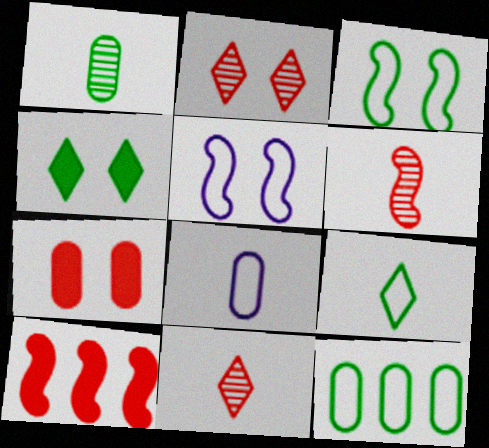[[3, 9, 12]]